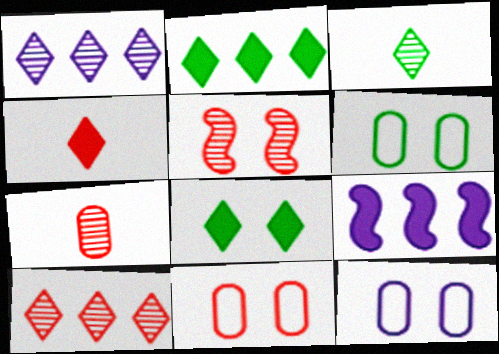[[3, 9, 11], 
[5, 7, 10], 
[5, 8, 12], 
[6, 11, 12]]